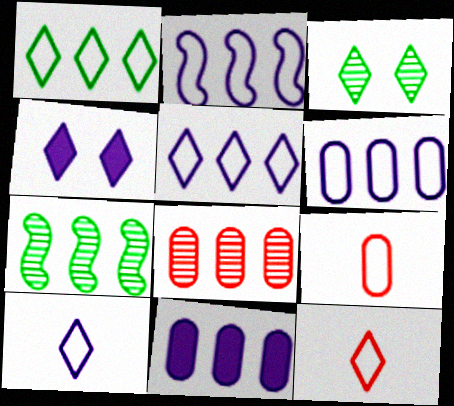[[2, 5, 6], 
[4, 7, 9]]